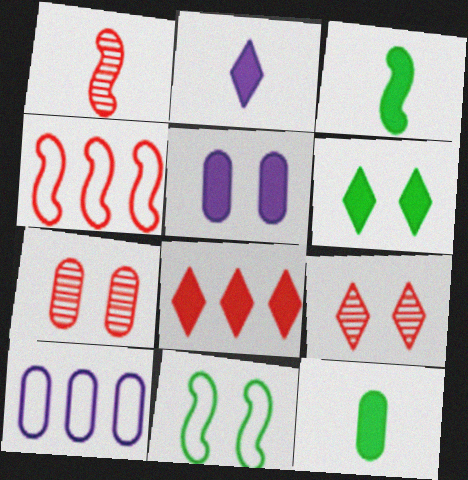[[1, 6, 10], 
[2, 6, 8], 
[3, 5, 8], 
[3, 9, 10], 
[5, 9, 11], 
[7, 10, 12]]